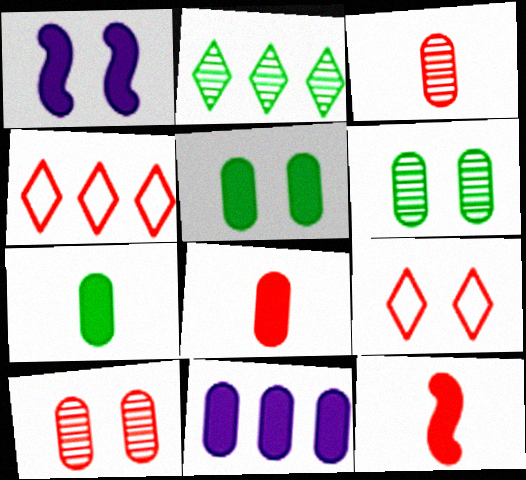[[1, 6, 9], 
[4, 10, 12], 
[5, 8, 11]]